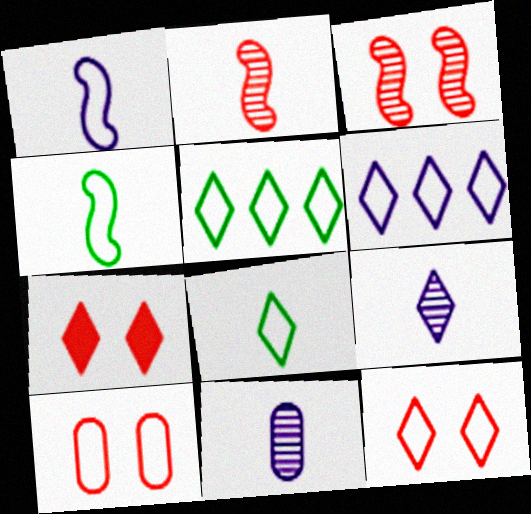[[1, 5, 10], 
[3, 7, 10], 
[4, 6, 10], 
[5, 7, 9], 
[6, 8, 12]]